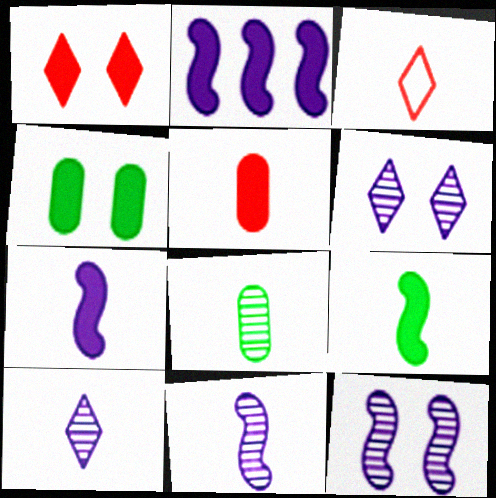[[3, 7, 8]]